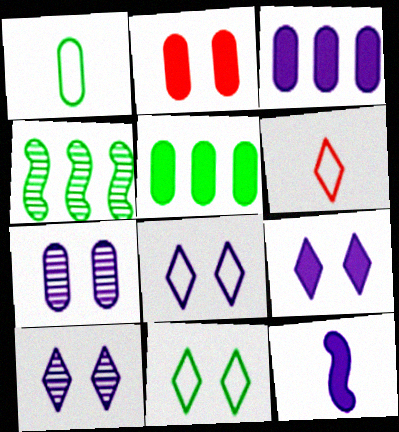[[3, 9, 12], 
[8, 9, 10]]